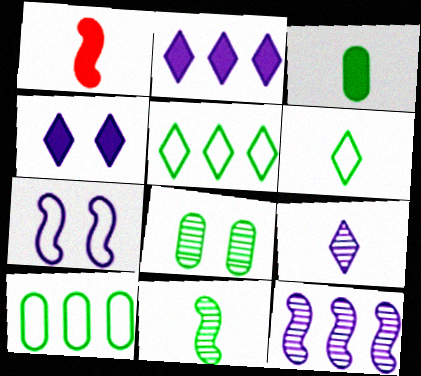[[3, 6, 11], 
[3, 8, 10]]